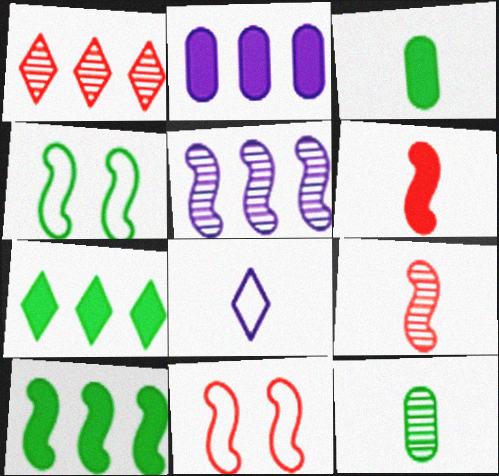[[3, 8, 9], 
[4, 5, 6], 
[4, 7, 12], 
[6, 8, 12]]